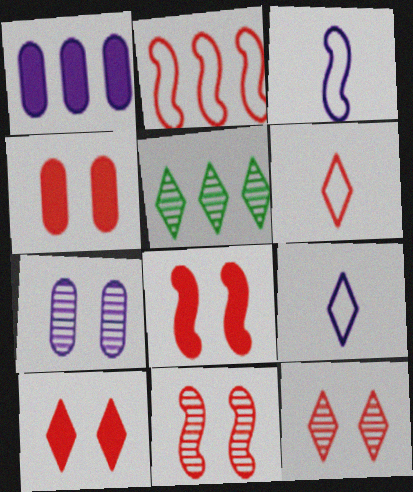[[1, 2, 5], 
[3, 4, 5], 
[4, 8, 10], 
[5, 9, 10]]